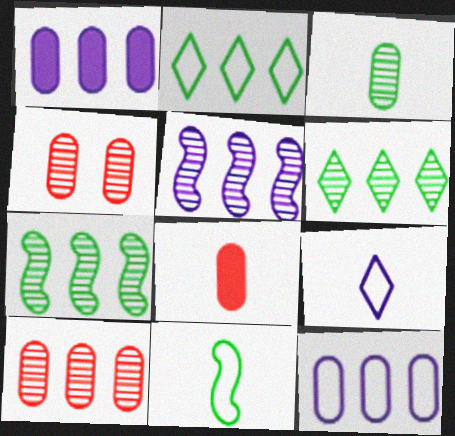[[5, 6, 10]]